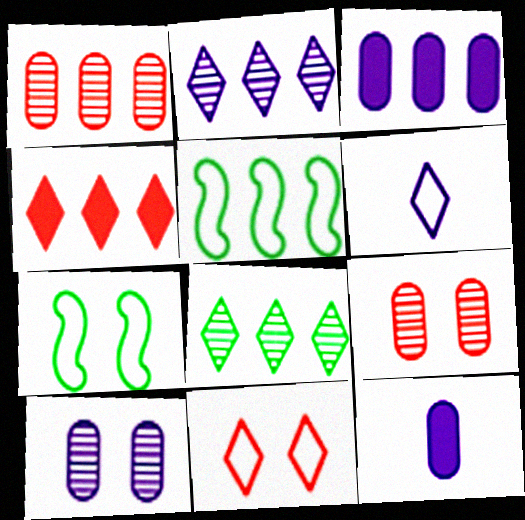[]